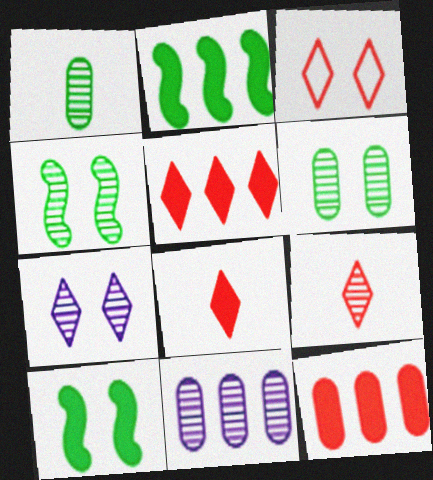[[3, 5, 9], 
[4, 9, 11]]